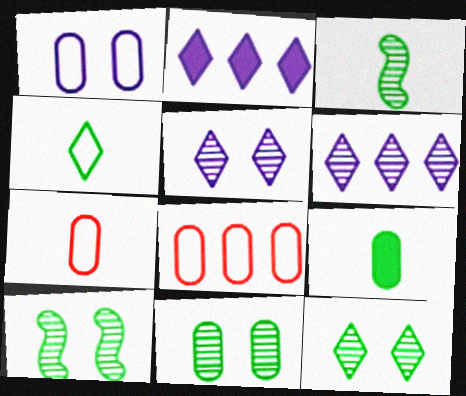[[2, 7, 10], 
[3, 4, 9], 
[10, 11, 12]]